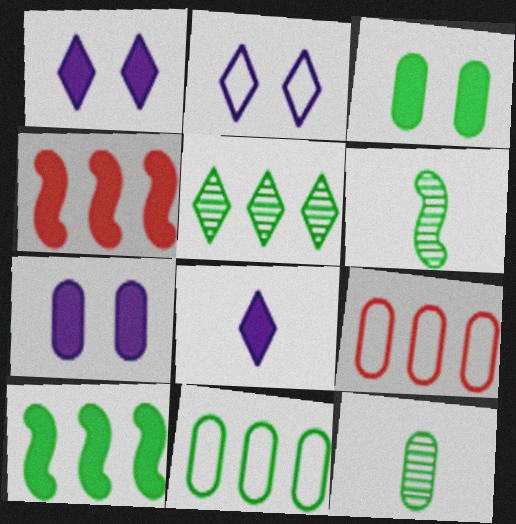[[1, 6, 9], 
[2, 4, 12], 
[3, 4, 8], 
[3, 11, 12], 
[5, 10, 11], 
[7, 9, 12]]